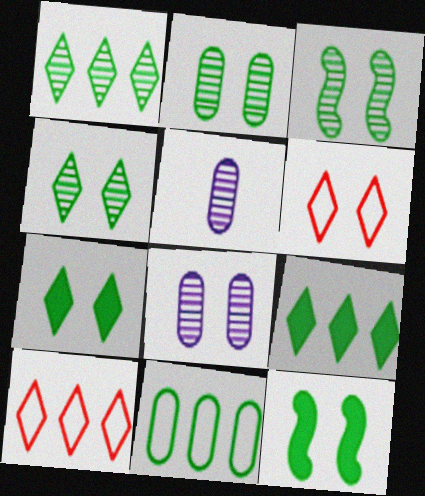[[2, 3, 4], 
[5, 10, 12], 
[6, 8, 12]]